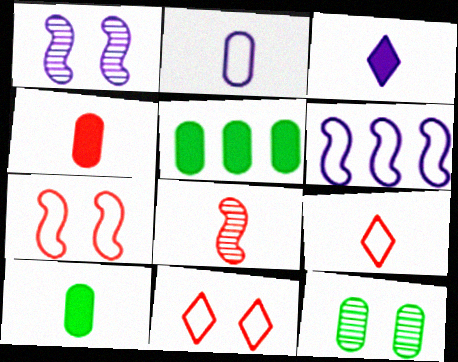[[1, 5, 9], 
[4, 8, 9]]